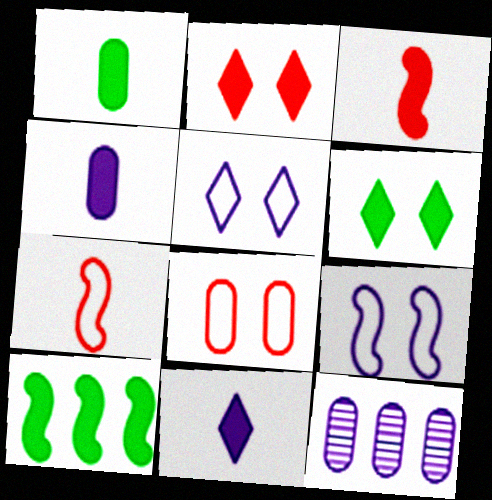[[1, 3, 11], 
[1, 6, 10], 
[1, 8, 12], 
[2, 4, 10], 
[6, 7, 12], 
[9, 11, 12]]